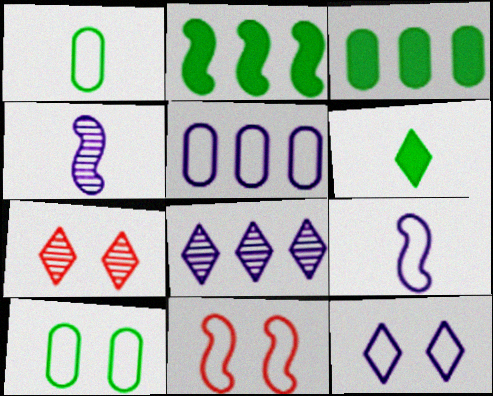[[2, 4, 11], 
[3, 7, 9], 
[5, 9, 12], 
[10, 11, 12]]